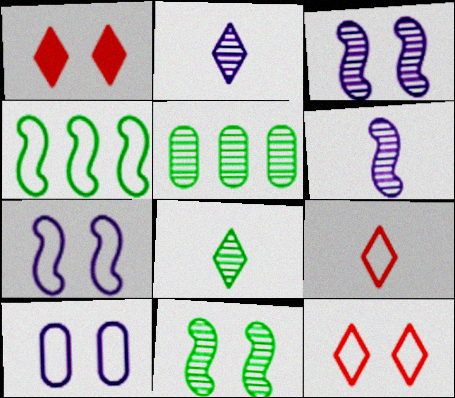[[1, 10, 11], 
[4, 9, 10], 
[5, 8, 11]]